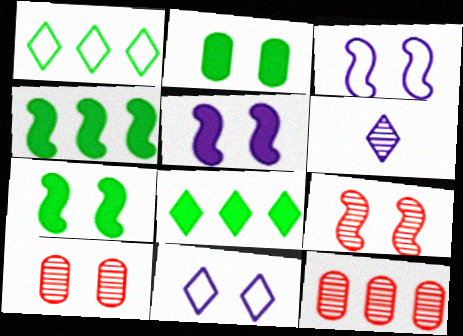[[2, 9, 11], 
[3, 7, 9], 
[7, 10, 11]]